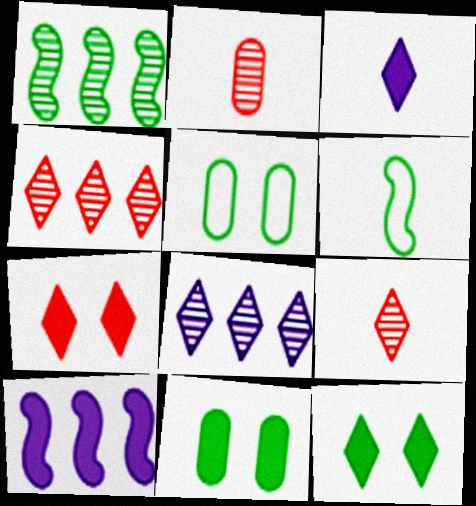[[2, 3, 6], 
[5, 9, 10]]